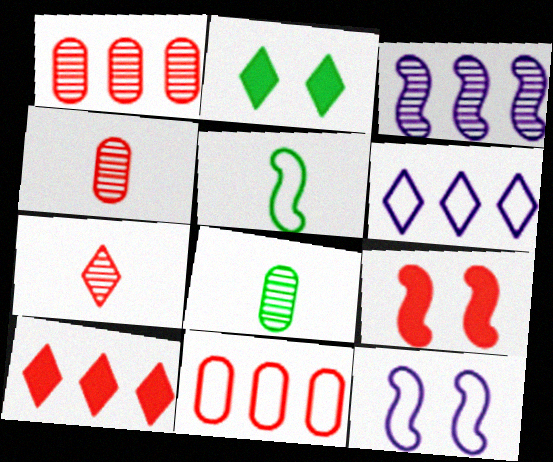[[2, 6, 7], 
[3, 5, 9], 
[6, 8, 9], 
[7, 9, 11], 
[8, 10, 12]]